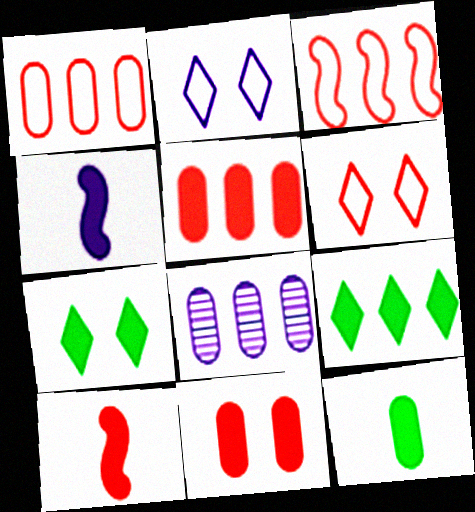[[2, 4, 8], 
[3, 8, 9], 
[4, 5, 7], 
[4, 9, 11]]